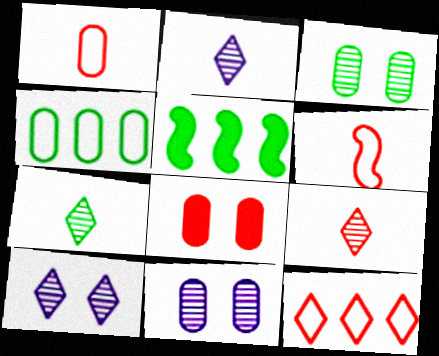[[1, 5, 10], 
[2, 7, 9]]